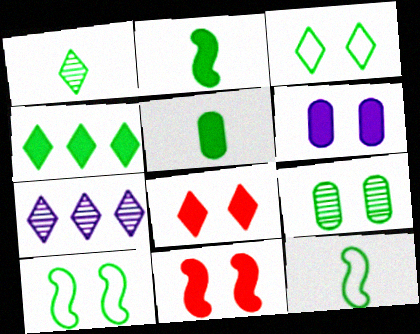[[1, 3, 4], 
[1, 5, 12], 
[4, 9, 12]]